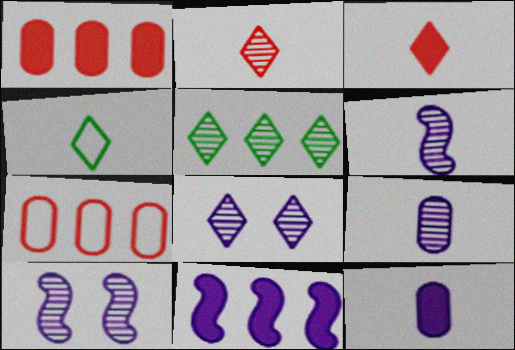[[1, 4, 10], 
[2, 5, 8], 
[5, 7, 11]]